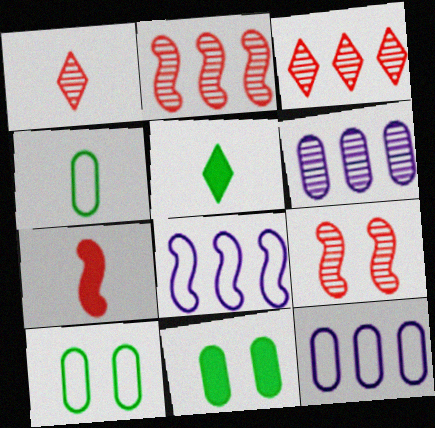[[1, 8, 11], 
[5, 9, 12]]